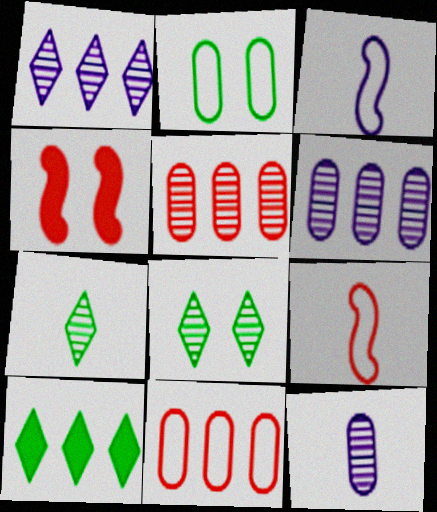[]